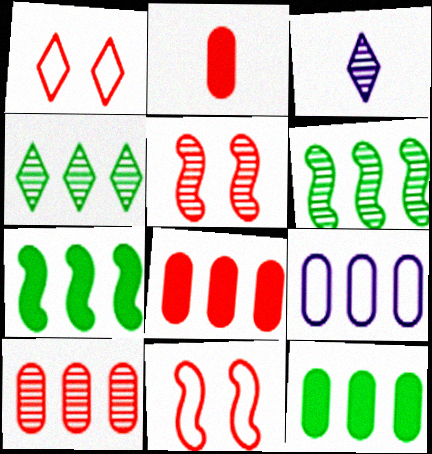[[3, 11, 12], 
[9, 10, 12]]